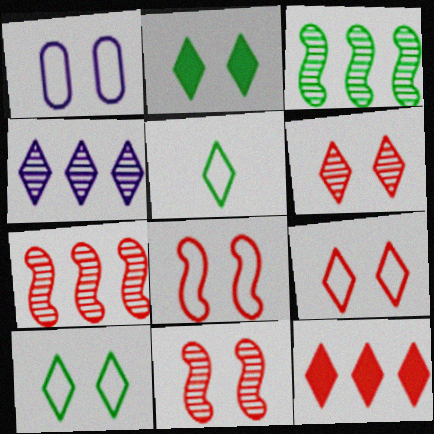[[1, 2, 11], 
[1, 8, 10]]